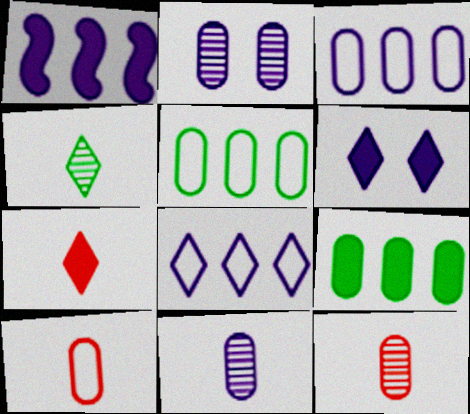[[2, 9, 10]]